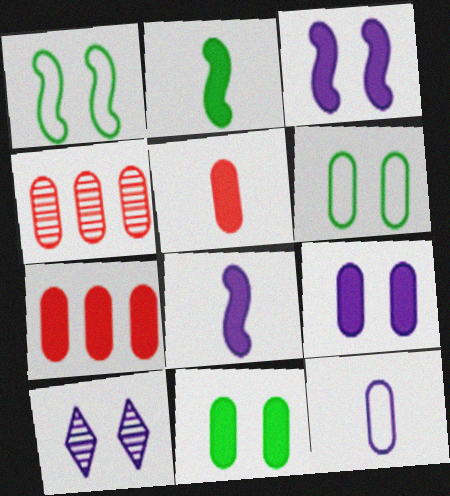[[4, 11, 12]]